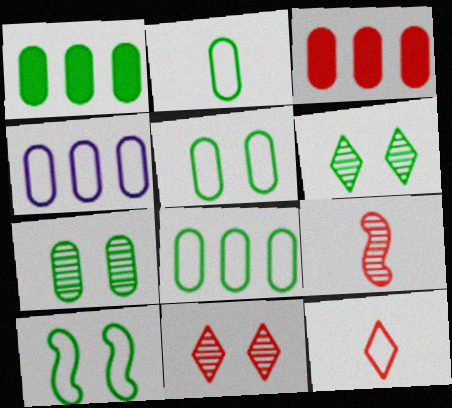[[1, 2, 7], 
[2, 5, 8], 
[4, 10, 12]]